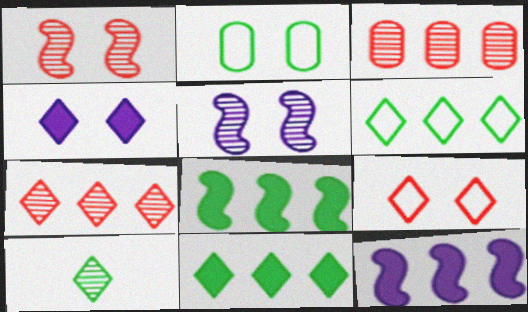[[1, 2, 4], 
[2, 8, 10], 
[3, 5, 10], 
[3, 6, 12]]